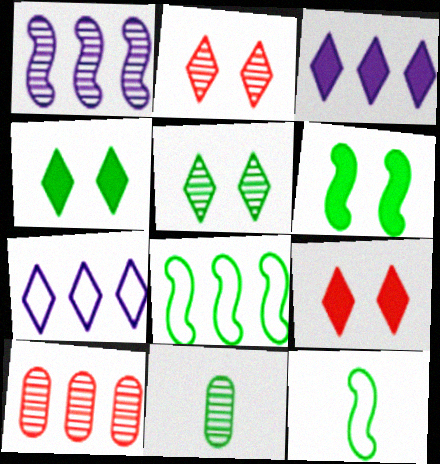[[1, 2, 11], 
[3, 8, 10], 
[4, 8, 11]]